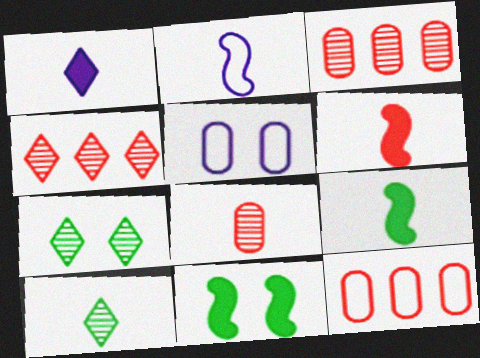[[4, 5, 9]]